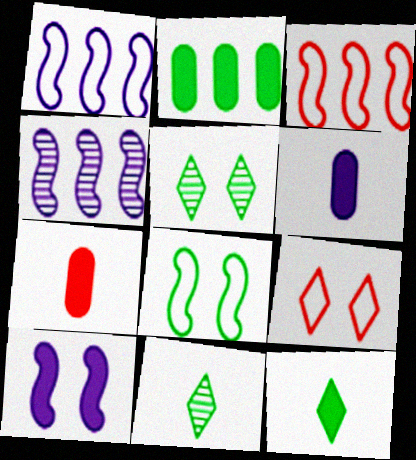[[1, 5, 7], 
[2, 8, 11], 
[3, 5, 6]]